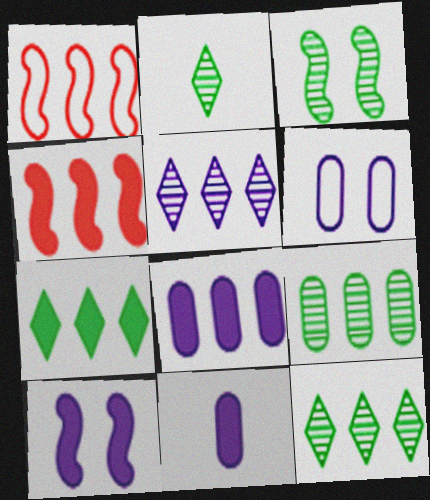[[1, 8, 12], 
[2, 3, 9], 
[2, 4, 6], 
[4, 7, 8]]